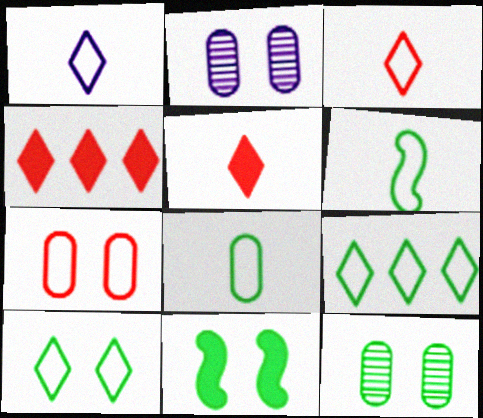[[2, 4, 6], 
[10, 11, 12]]